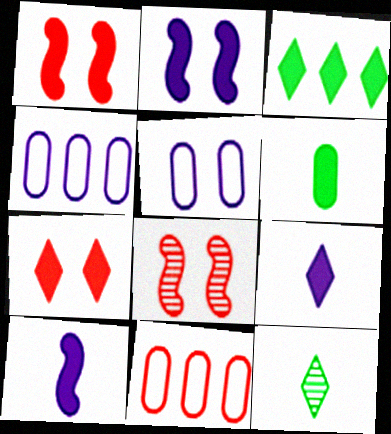[[1, 4, 12], 
[2, 11, 12], 
[3, 7, 9]]